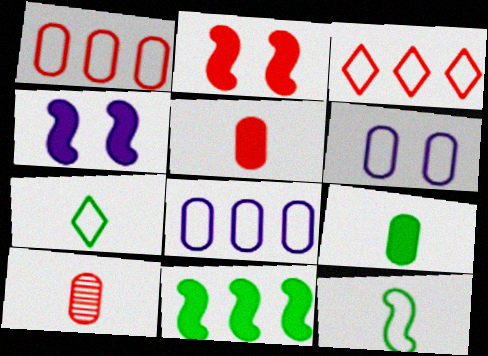[[2, 3, 10], 
[3, 6, 12]]